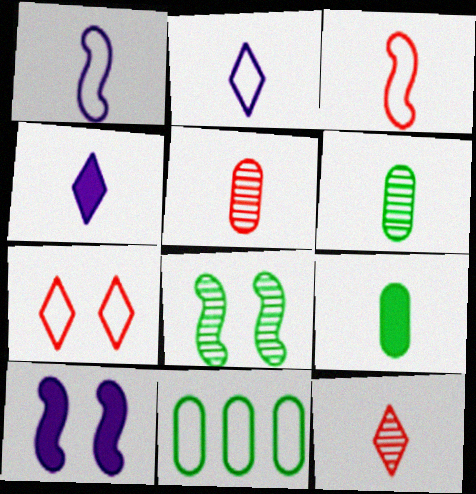[[1, 7, 11], 
[1, 9, 12], 
[3, 4, 6], 
[10, 11, 12]]